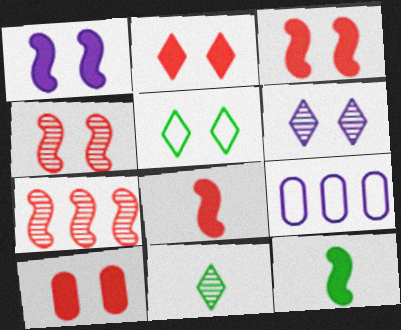[[2, 3, 10], 
[2, 5, 6], 
[3, 9, 11]]